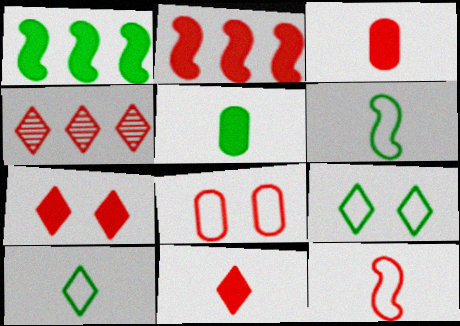[[2, 3, 7]]